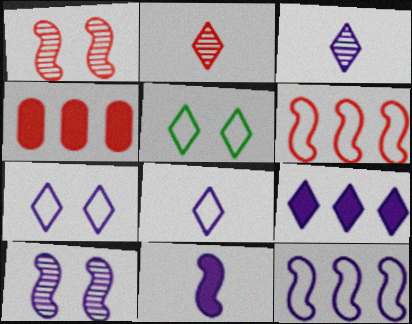[[2, 5, 9], 
[3, 7, 9], 
[10, 11, 12]]